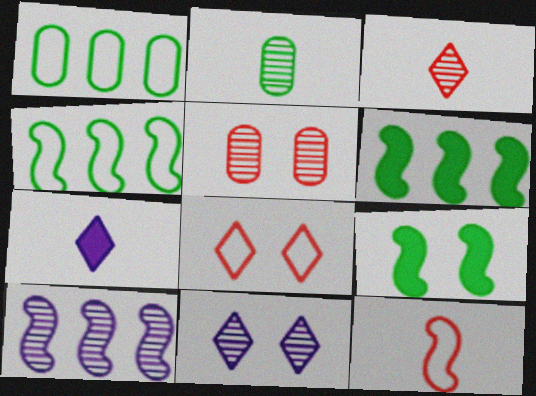[[2, 7, 12], 
[4, 5, 7], 
[9, 10, 12]]